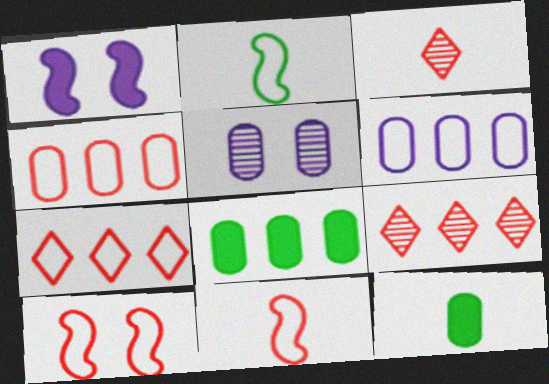[[4, 5, 12]]